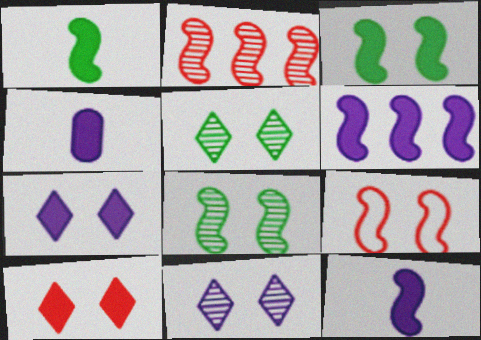[[4, 6, 7]]